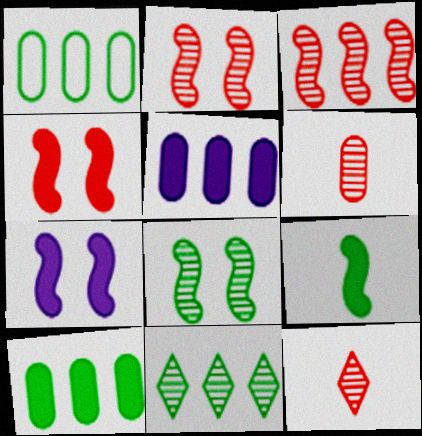[[1, 7, 12]]